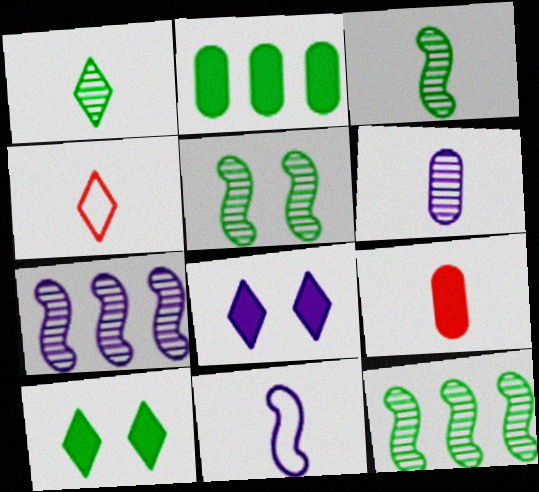[[1, 9, 11], 
[3, 5, 12]]